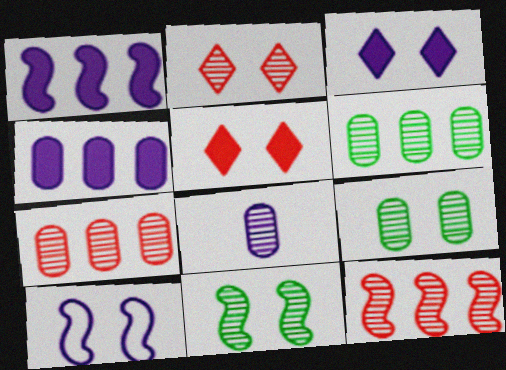[[5, 9, 10], 
[7, 8, 9]]